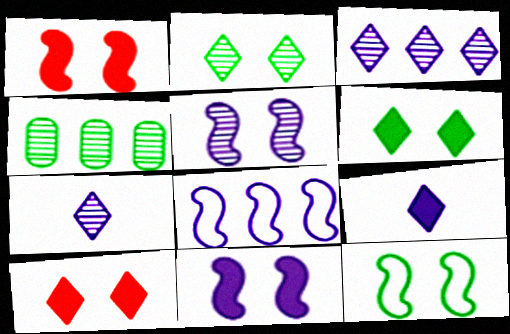[[1, 5, 12]]